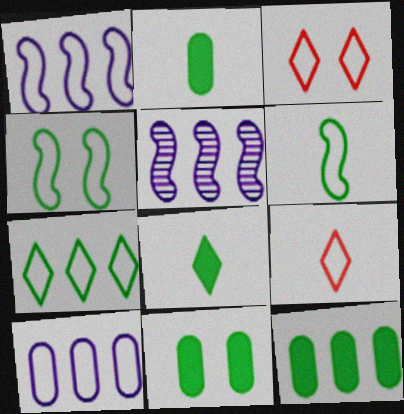[[2, 3, 5], 
[2, 11, 12], 
[3, 6, 10], 
[4, 9, 10], 
[5, 9, 11]]